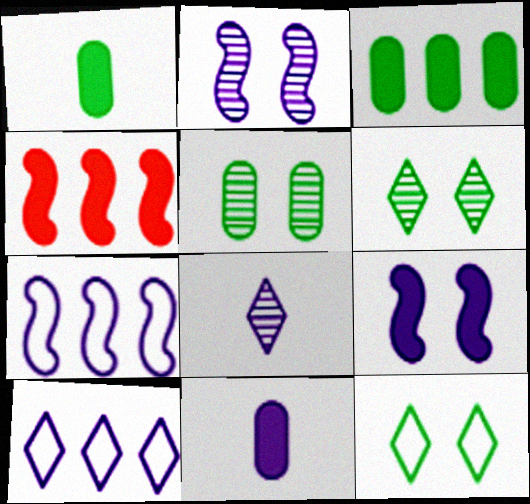[[2, 10, 11]]